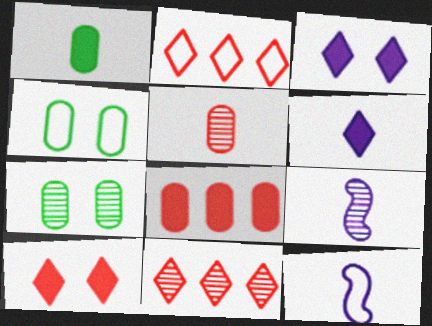[[2, 4, 12], 
[7, 9, 11]]